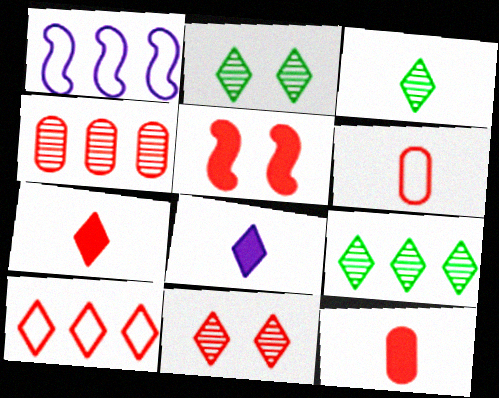[[1, 2, 12], 
[2, 3, 9], 
[2, 8, 10], 
[7, 10, 11]]